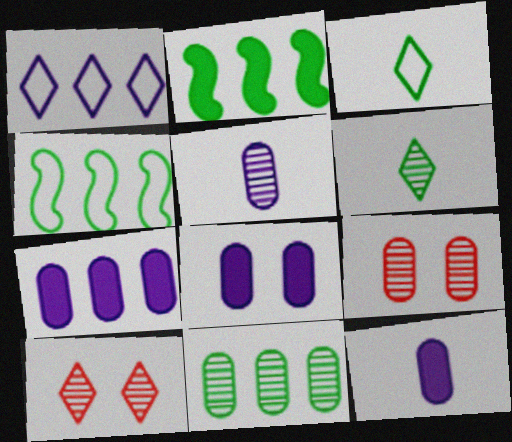[[4, 10, 12], 
[5, 9, 11], 
[7, 8, 12]]